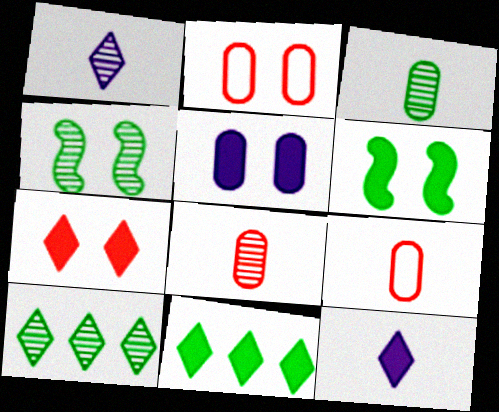[[3, 4, 10], 
[5, 6, 7], 
[7, 11, 12]]